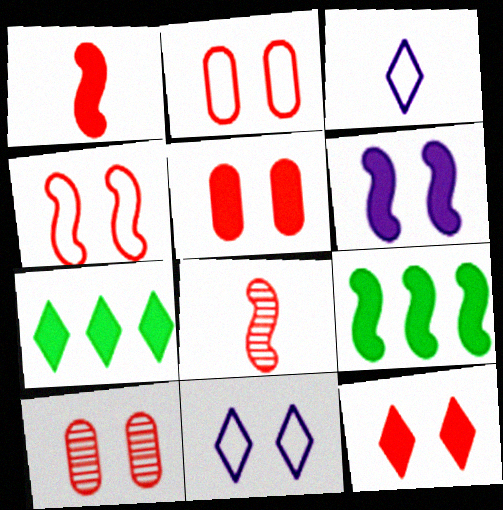[[1, 6, 9], 
[2, 5, 10], 
[3, 9, 10], 
[4, 10, 12]]